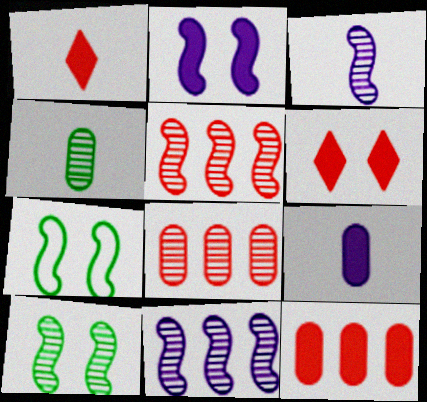[[3, 5, 10]]